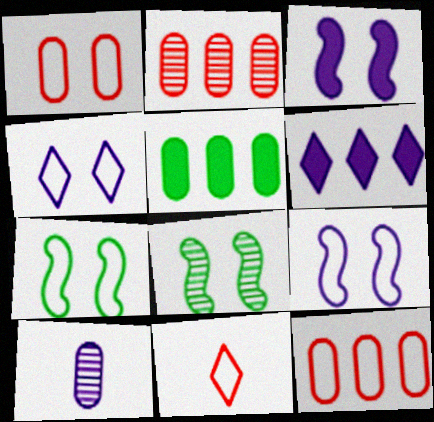[[1, 4, 7], 
[1, 5, 10], 
[6, 9, 10]]